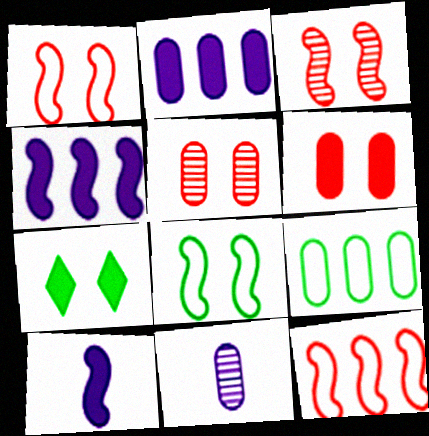[[6, 9, 11], 
[7, 11, 12]]